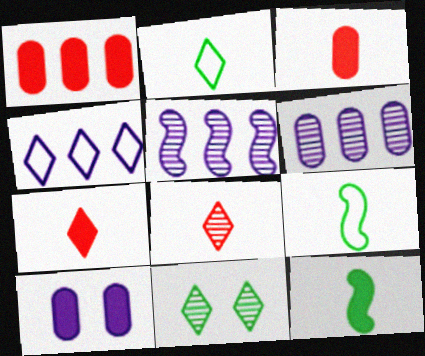[[4, 7, 11]]